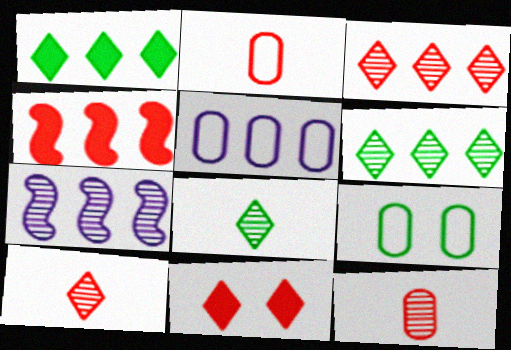[[2, 5, 9], 
[4, 5, 6]]